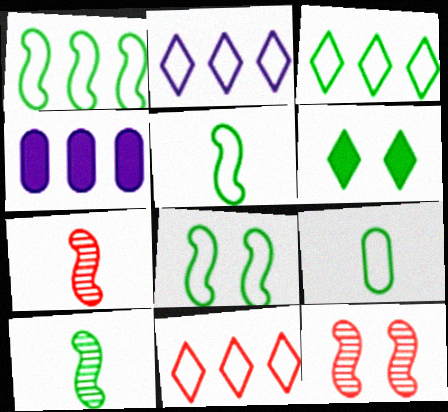[[1, 5, 8], 
[2, 3, 11], 
[3, 8, 9]]